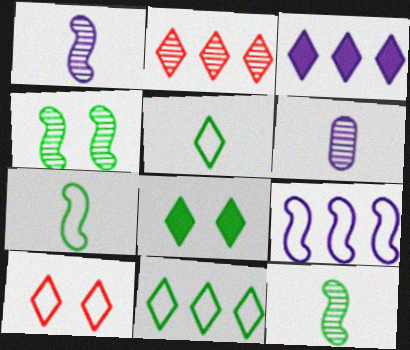[[2, 3, 11], 
[2, 4, 6]]